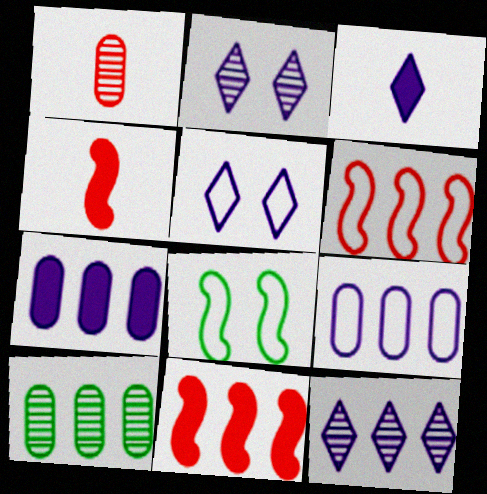[[3, 5, 12], 
[4, 5, 10]]